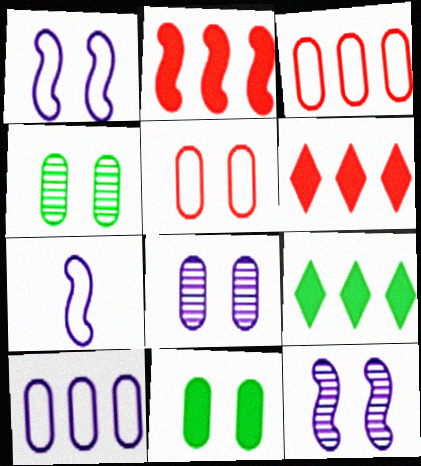[[4, 6, 7], 
[5, 8, 11]]